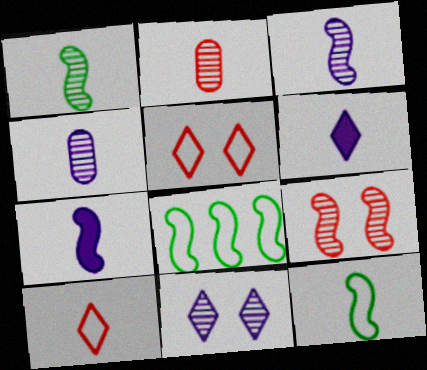[[2, 6, 12], 
[7, 8, 9]]